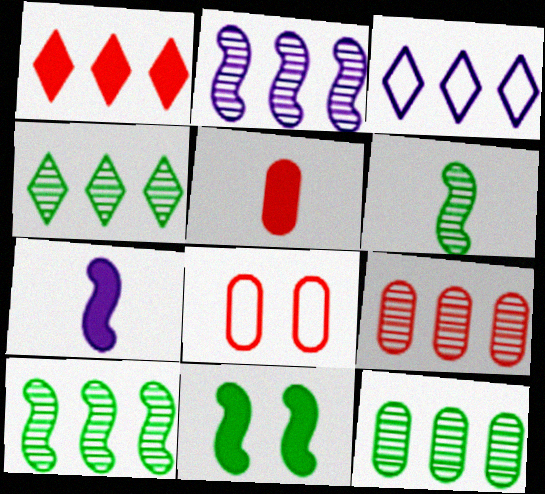[[1, 3, 4], 
[2, 4, 9], 
[4, 7, 8], 
[4, 10, 12], 
[5, 8, 9]]